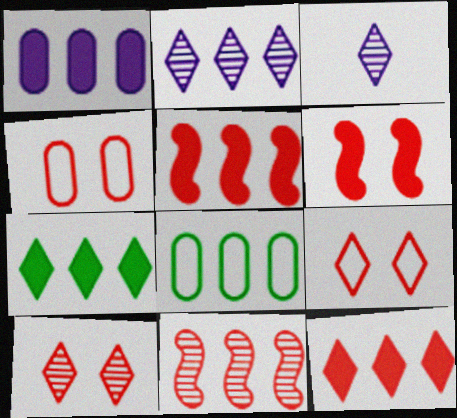[[1, 5, 7], 
[2, 5, 8], 
[3, 6, 8], 
[3, 7, 9], 
[4, 6, 10]]